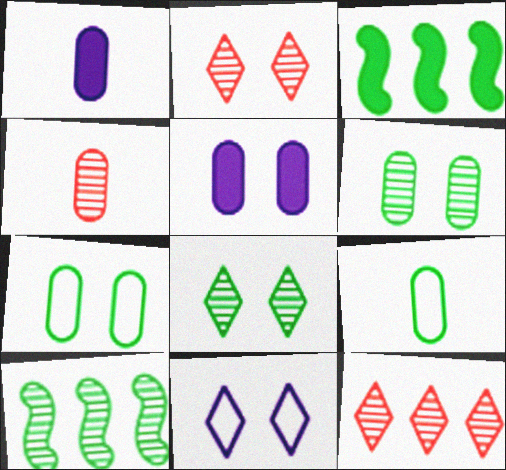[[1, 4, 9], 
[3, 4, 11], 
[3, 8, 9]]